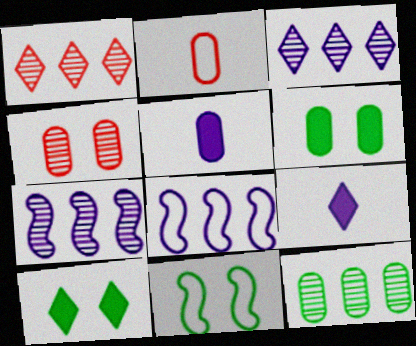[[1, 5, 11], 
[1, 7, 12], 
[2, 7, 10]]